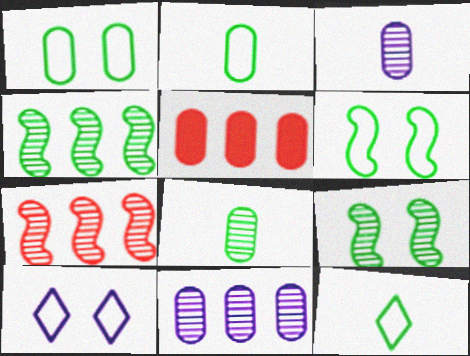[[1, 3, 5]]